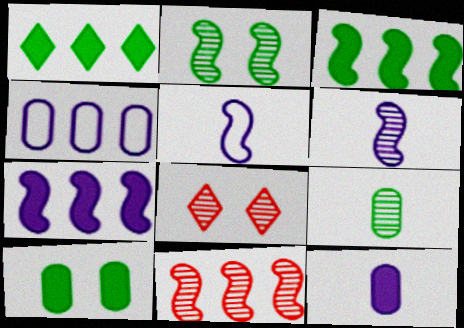[[1, 4, 11], 
[2, 6, 11]]